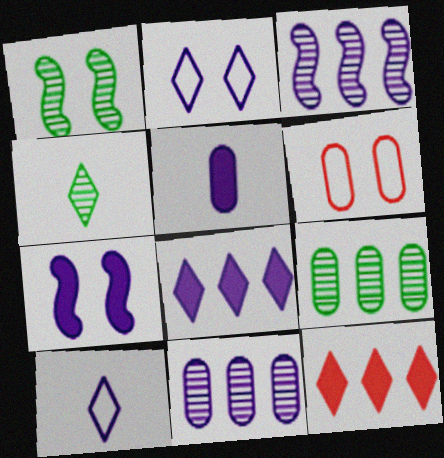[[1, 4, 9], 
[2, 3, 5], 
[2, 4, 12], 
[5, 6, 9], 
[5, 7, 8], 
[7, 10, 11]]